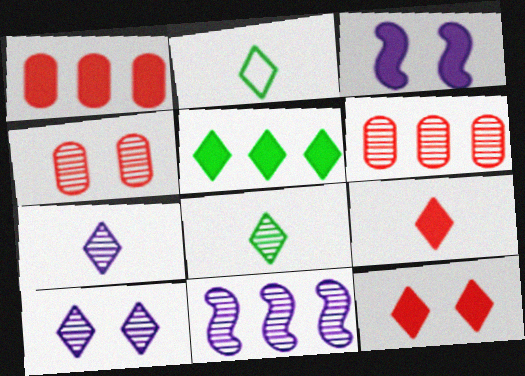[[2, 3, 6], 
[2, 7, 9], 
[4, 8, 11]]